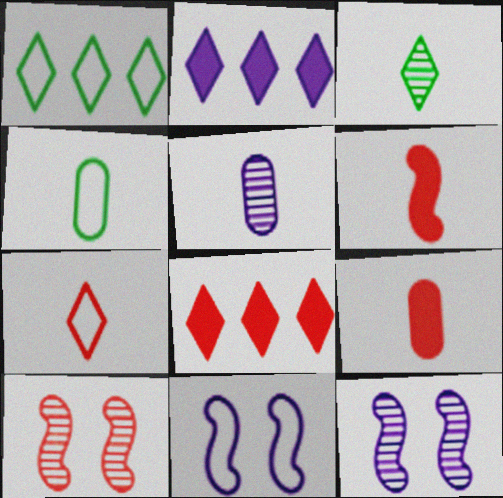[[1, 9, 12], 
[2, 4, 10], 
[2, 5, 11], 
[4, 5, 9], 
[4, 8, 12]]